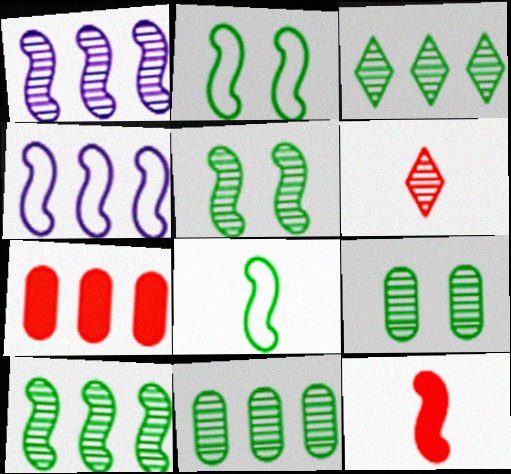[[1, 2, 12], 
[1, 6, 9], 
[3, 4, 7], 
[3, 10, 11], 
[4, 5, 12]]